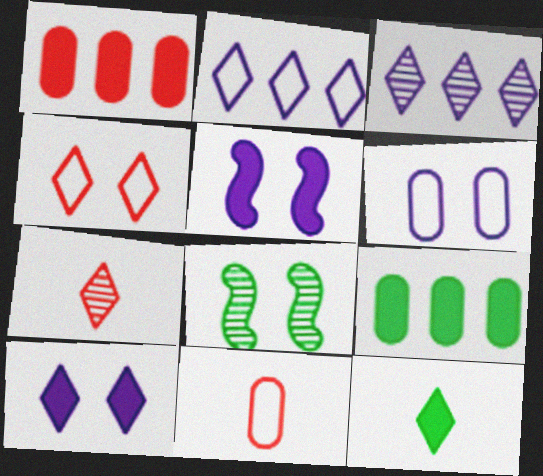[[1, 5, 12], 
[3, 4, 12]]